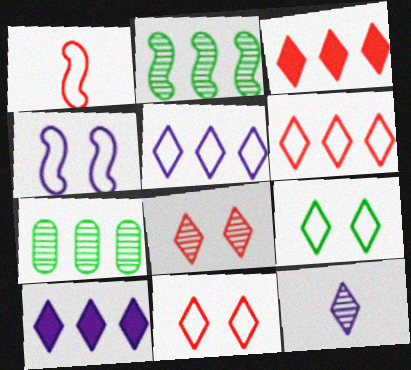[[3, 9, 12]]